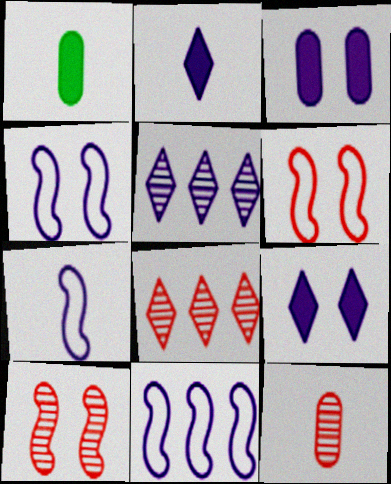[[1, 4, 8], 
[1, 5, 6], 
[3, 5, 7], 
[4, 7, 11], 
[8, 10, 12]]